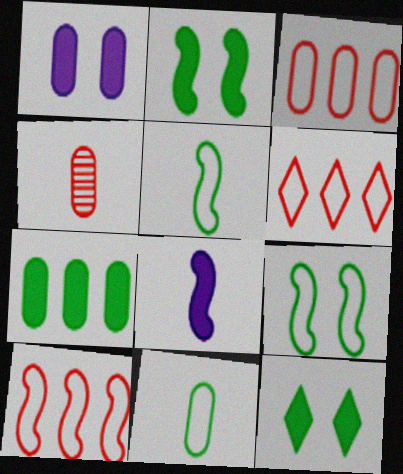[[3, 6, 10]]